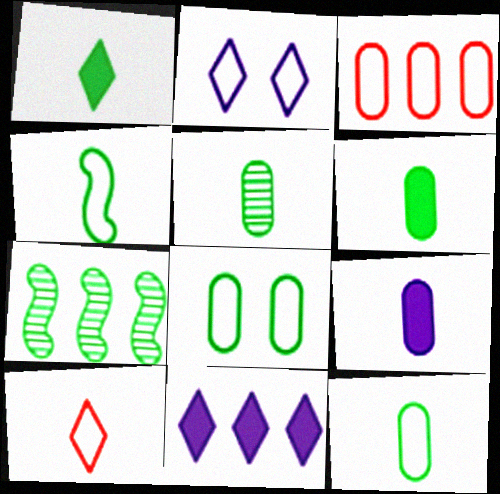[[1, 4, 5], 
[1, 7, 8], 
[2, 3, 4], 
[3, 7, 11], 
[5, 6, 12]]